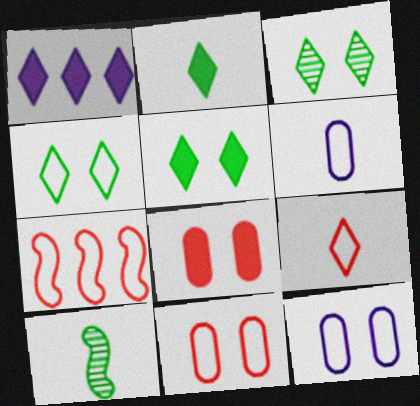[[1, 3, 9], 
[1, 10, 11], 
[3, 4, 5], 
[4, 6, 7], 
[7, 9, 11]]